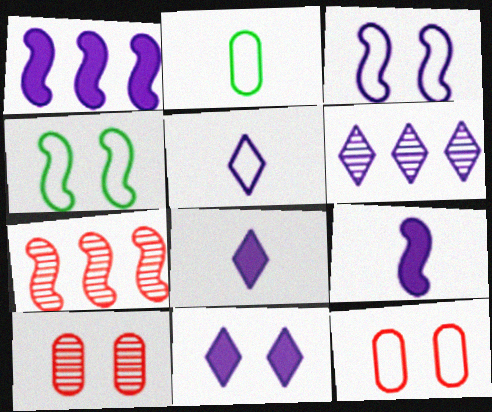[[2, 7, 11], 
[4, 7, 9], 
[4, 10, 11], 
[5, 6, 11]]